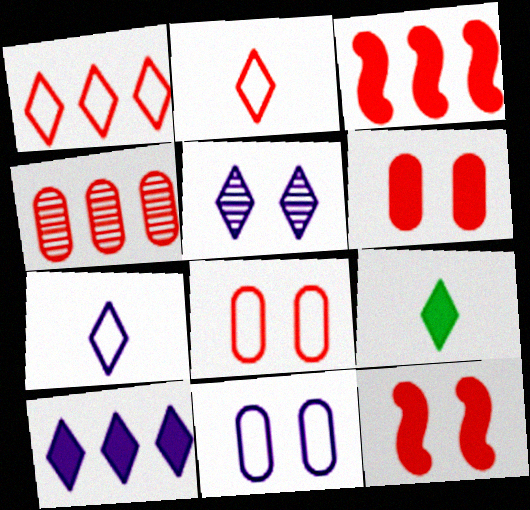[[1, 3, 4], 
[1, 5, 9], 
[2, 4, 12], 
[5, 7, 10]]